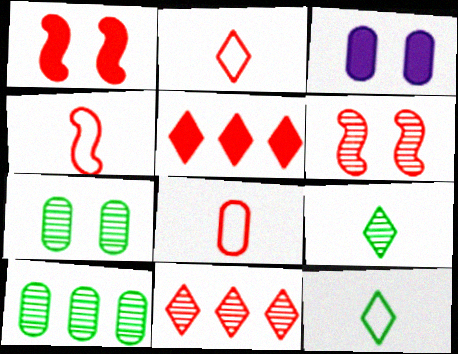[[1, 8, 11], 
[2, 4, 8], 
[3, 8, 10], 
[5, 6, 8]]